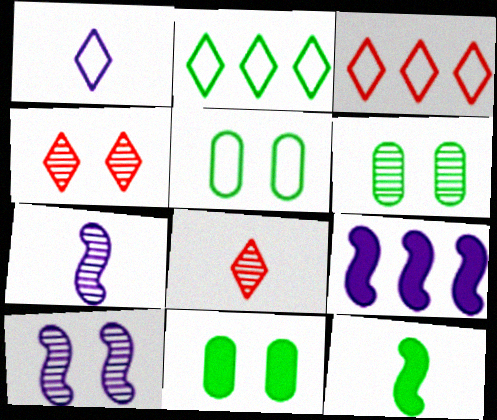[[2, 6, 12], 
[3, 7, 11], 
[4, 6, 10], 
[5, 6, 11], 
[5, 8, 9]]